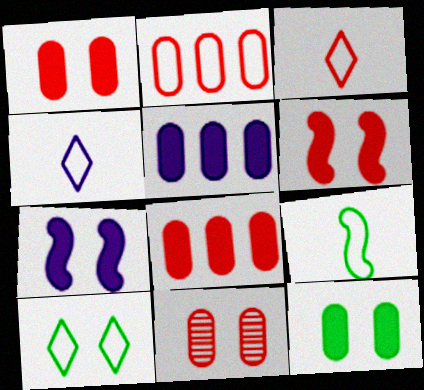[[7, 10, 11]]